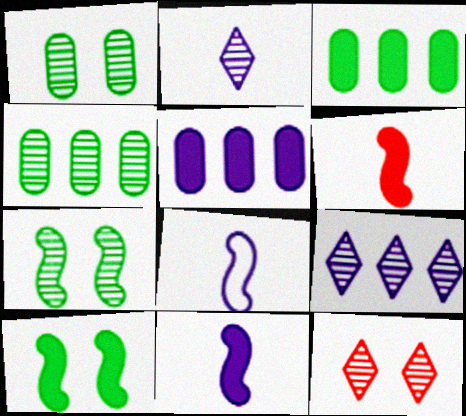[[3, 8, 12]]